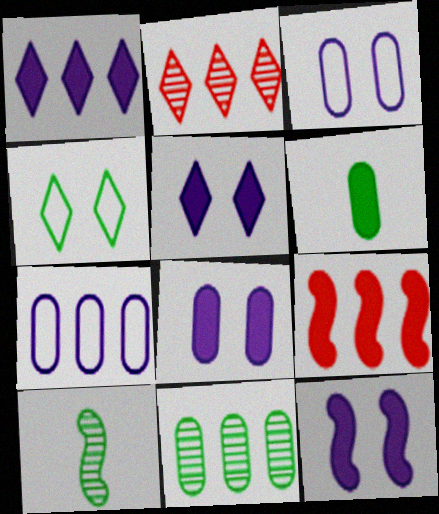[[5, 6, 9], 
[5, 8, 12]]